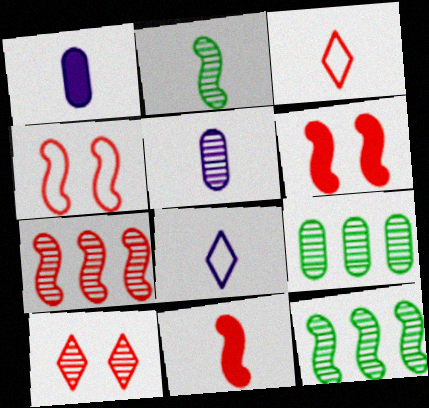[[1, 2, 3], 
[4, 7, 11], 
[5, 10, 12], 
[6, 8, 9]]